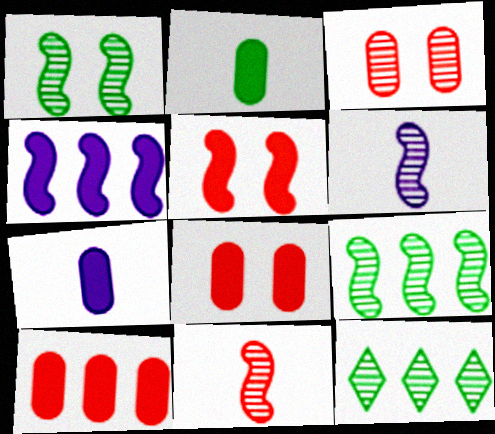[[3, 6, 12]]